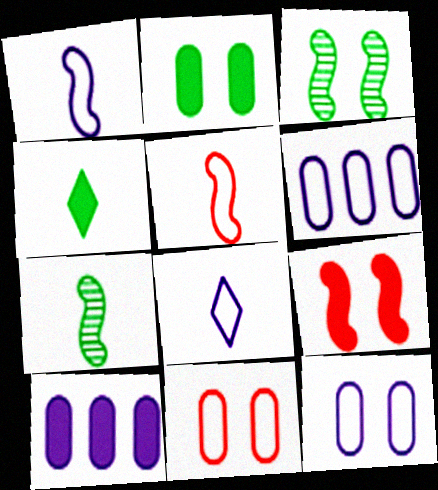[[4, 9, 10]]